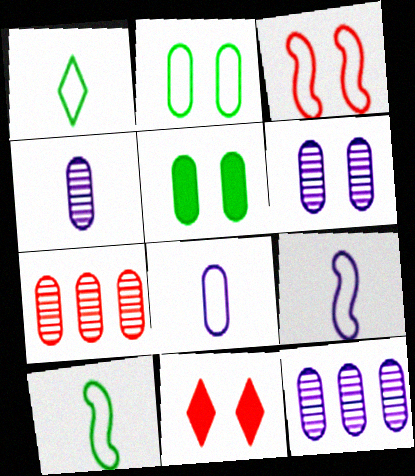[[4, 6, 12], 
[5, 7, 8], 
[10, 11, 12]]